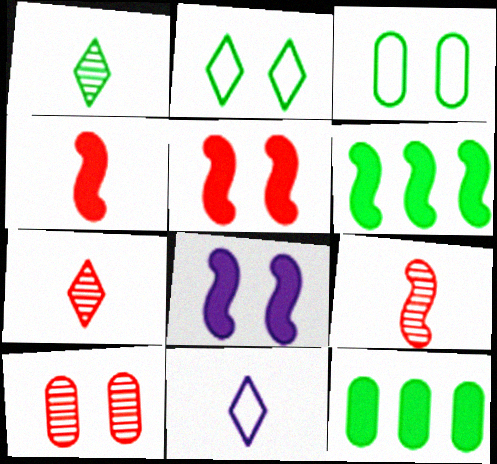[[1, 3, 6], 
[2, 8, 10], 
[4, 6, 8], 
[6, 10, 11]]